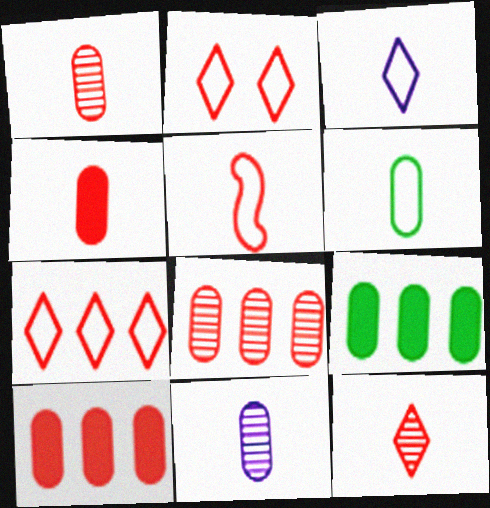[[3, 5, 6], 
[4, 5, 12], 
[4, 6, 11]]